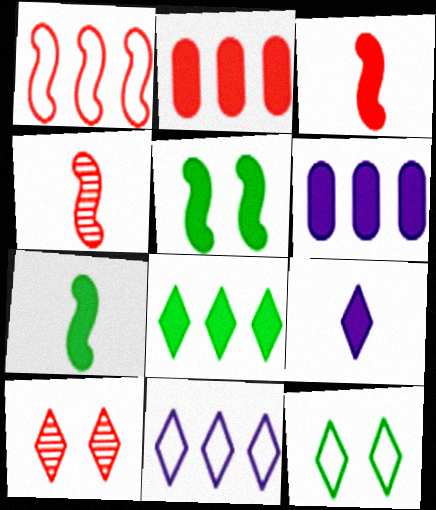[[2, 5, 9], 
[4, 6, 12]]